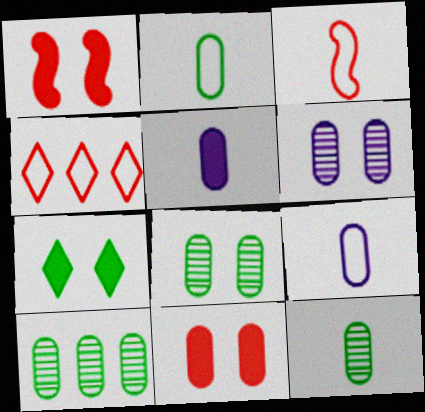[[8, 10, 12], 
[9, 10, 11]]